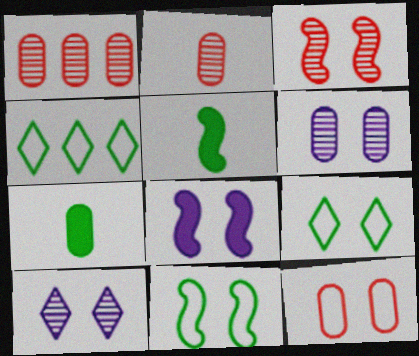[[2, 4, 8], 
[3, 8, 11]]